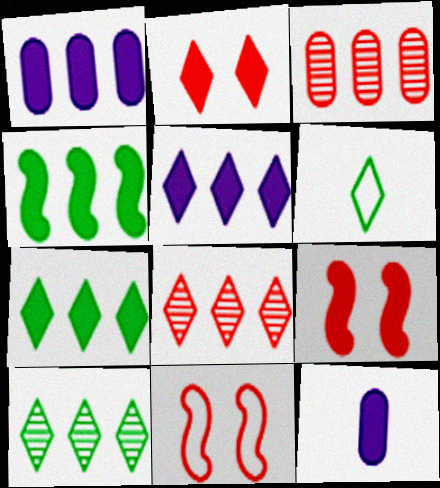[[2, 4, 12], 
[7, 9, 12], 
[10, 11, 12]]